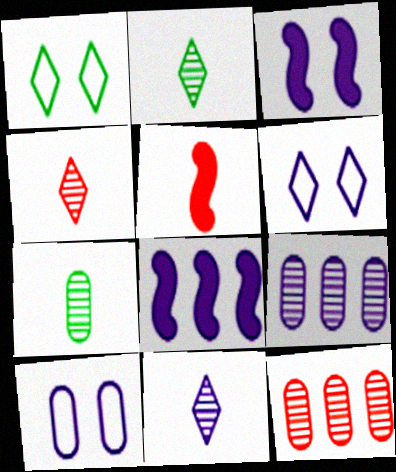[[1, 5, 9], 
[2, 4, 11], 
[8, 10, 11]]